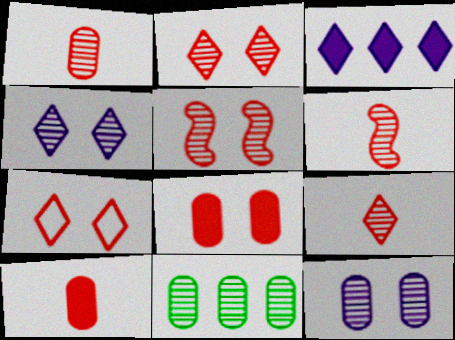[[1, 6, 9], 
[1, 11, 12], 
[4, 6, 11], 
[5, 7, 8]]